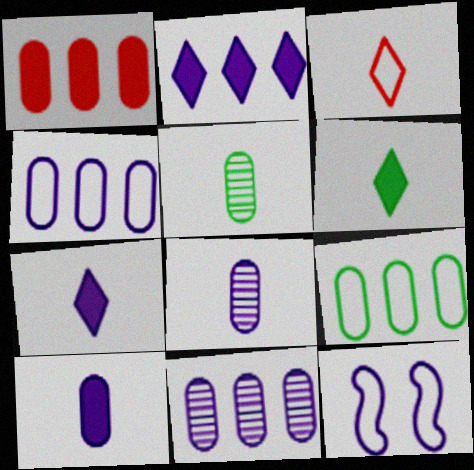[[1, 9, 11], 
[2, 8, 12], 
[3, 9, 12], 
[7, 11, 12]]